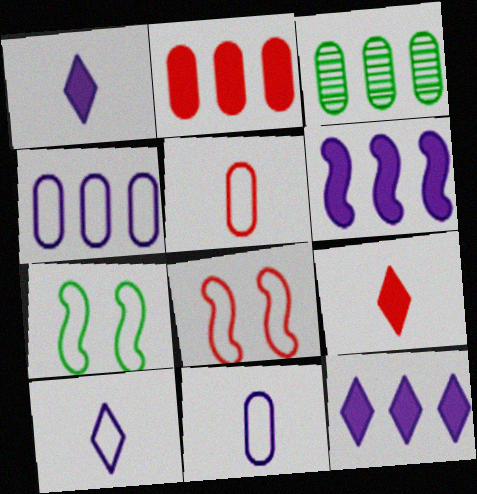[[1, 3, 8], 
[2, 3, 4]]